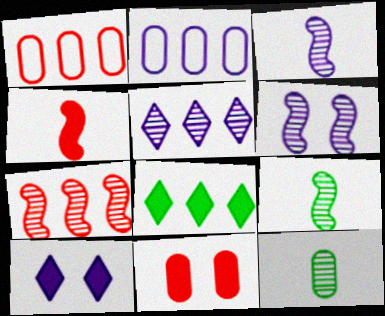[[1, 9, 10], 
[2, 3, 10], 
[2, 7, 8], 
[2, 11, 12], 
[6, 7, 9]]